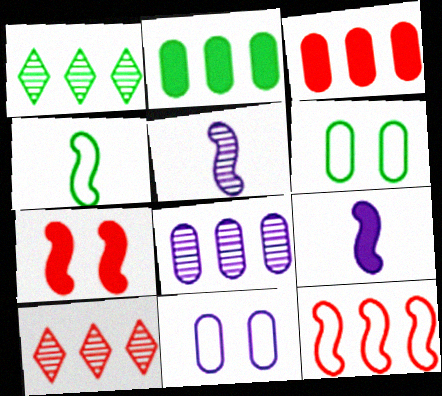[[3, 10, 12], 
[6, 9, 10]]